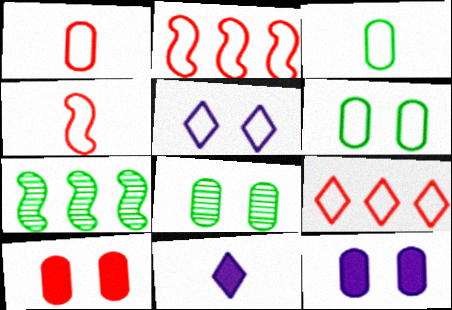[[2, 3, 5], 
[2, 8, 11]]